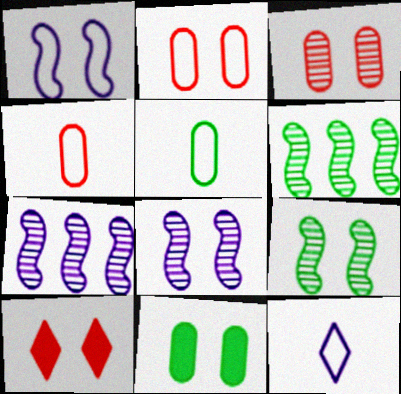[[5, 7, 10]]